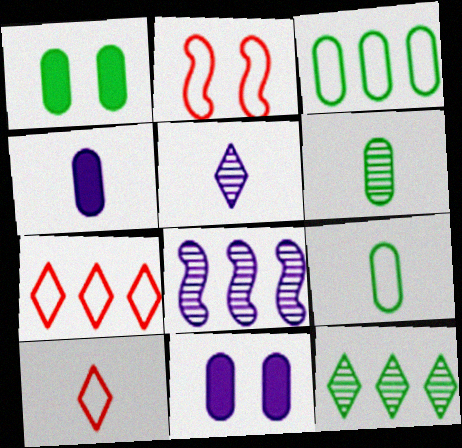[[1, 3, 6], 
[1, 8, 10], 
[2, 4, 12]]